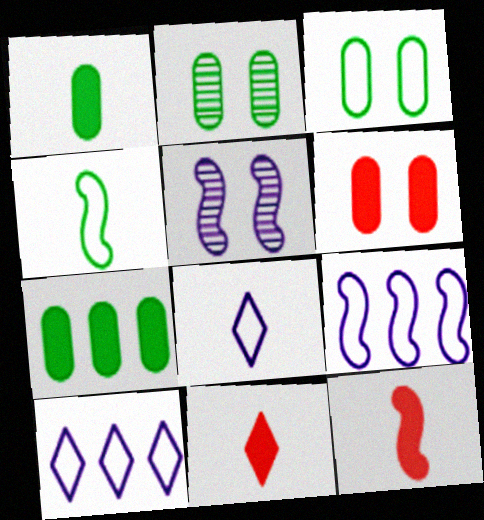[[2, 9, 11], 
[2, 10, 12]]